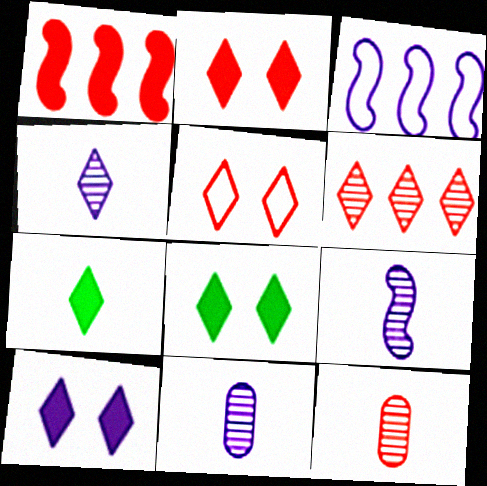[[1, 5, 12], 
[2, 8, 10], 
[3, 8, 12], 
[3, 10, 11], 
[4, 9, 11]]